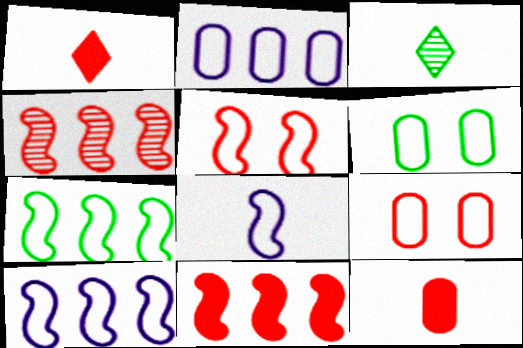[[1, 4, 9], 
[3, 8, 12], 
[5, 7, 8]]